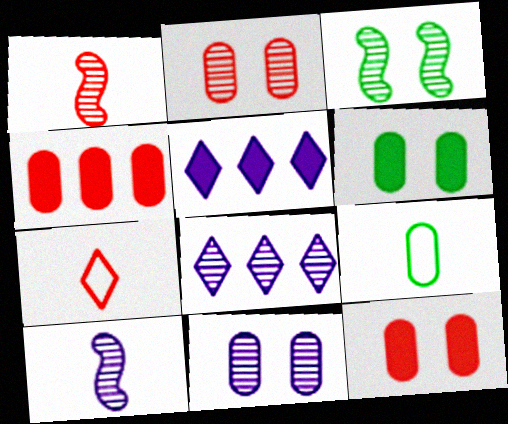[[4, 9, 11], 
[8, 10, 11]]